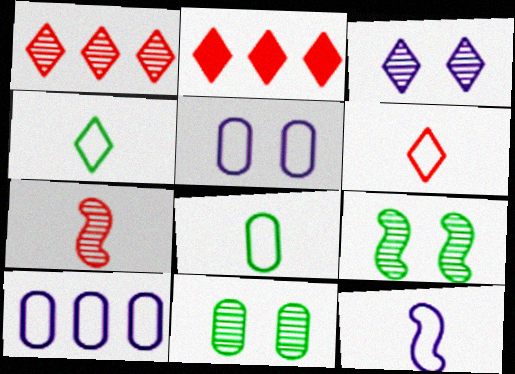[[2, 3, 4], 
[2, 11, 12], 
[6, 8, 12]]